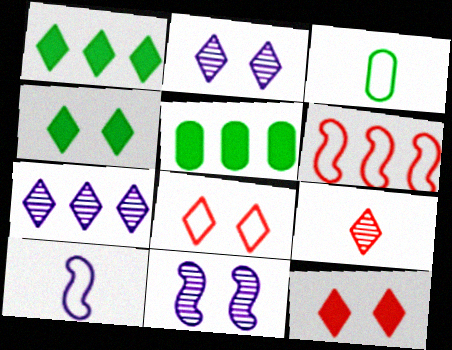[[2, 4, 8], 
[5, 6, 7]]